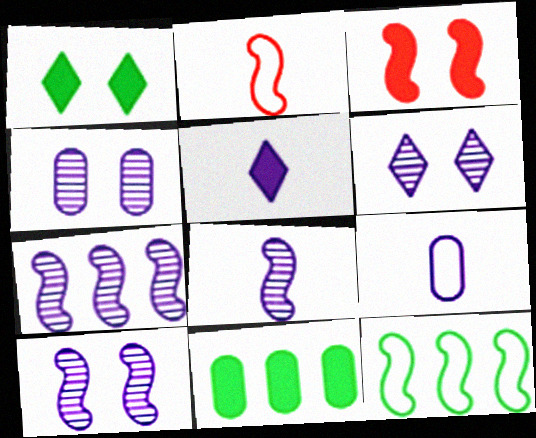[[2, 6, 11], 
[3, 5, 11], 
[3, 8, 12], 
[4, 6, 10], 
[5, 8, 9], 
[7, 8, 10]]